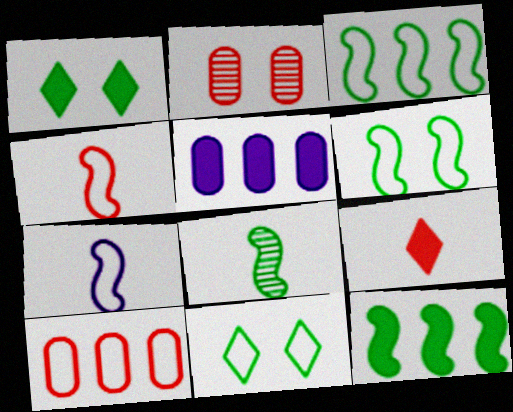[[6, 8, 12], 
[7, 10, 11]]